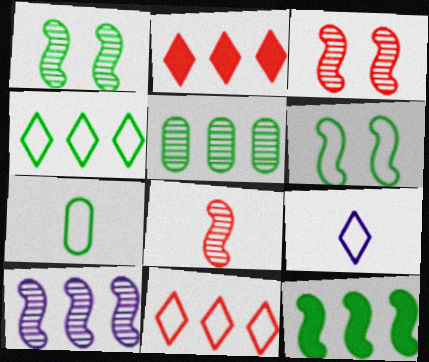[[1, 8, 10], 
[4, 5, 12], 
[4, 6, 7]]